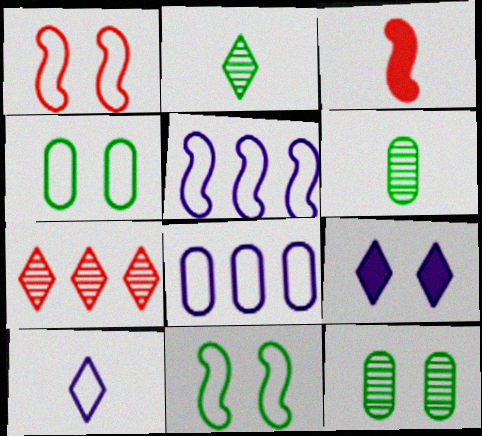[[1, 9, 12], 
[3, 6, 10]]